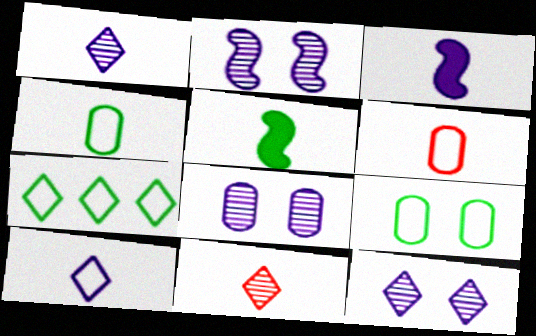[[1, 5, 6], 
[2, 8, 12], 
[3, 4, 11]]